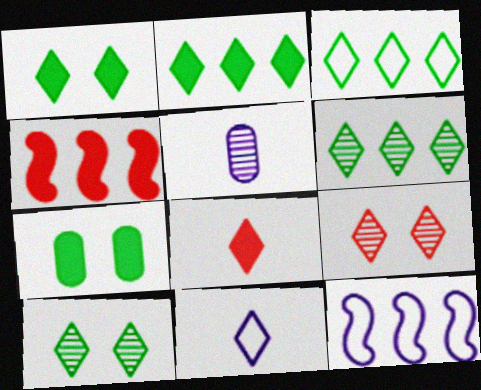[[2, 3, 6], 
[2, 9, 11]]